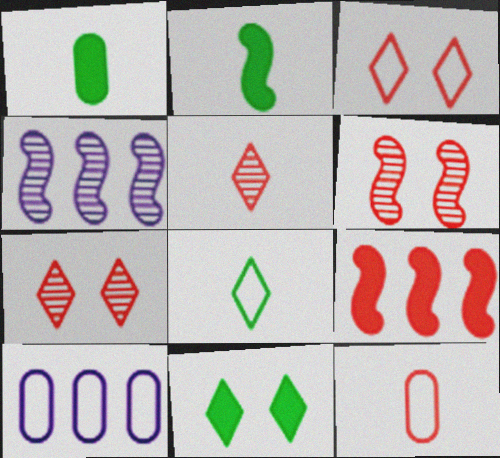[[1, 3, 4], 
[2, 7, 10], 
[4, 11, 12], 
[7, 9, 12]]